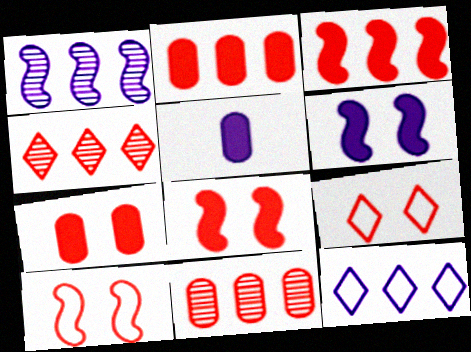[]